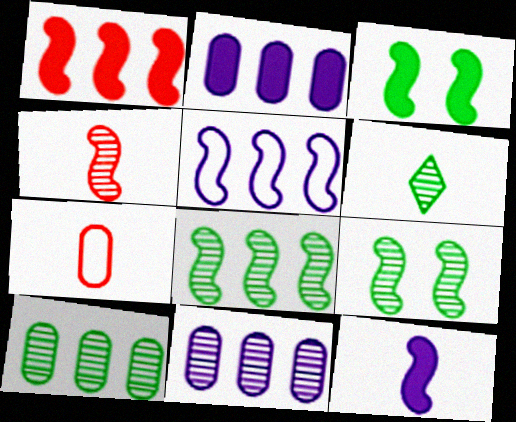[[1, 3, 12], 
[1, 5, 8], 
[3, 4, 5], 
[6, 7, 12], 
[6, 9, 10]]